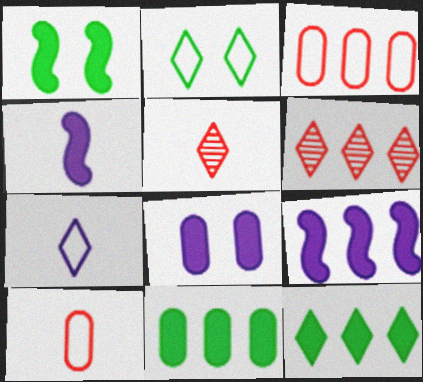[]